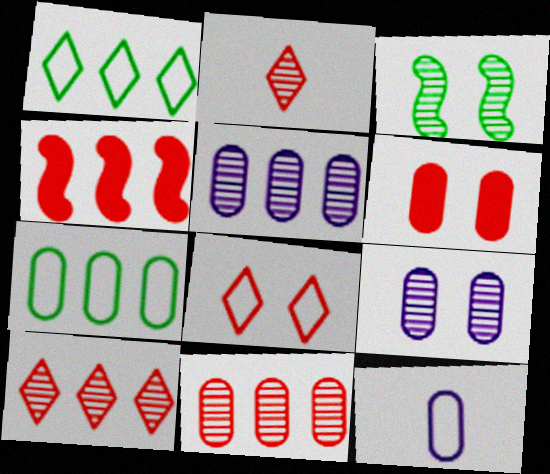[[1, 4, 5], 
[2, 3, 5]]